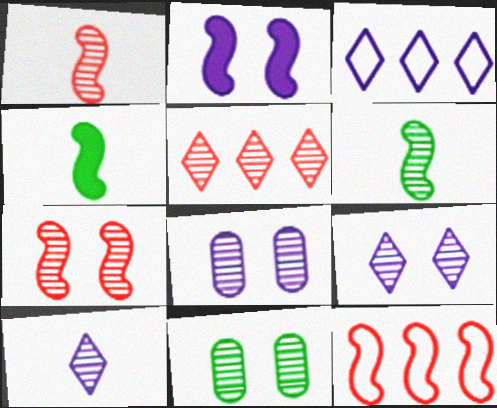[[2, 6, 12], 
[5, 6, 8], 
[7, 9, 11]]